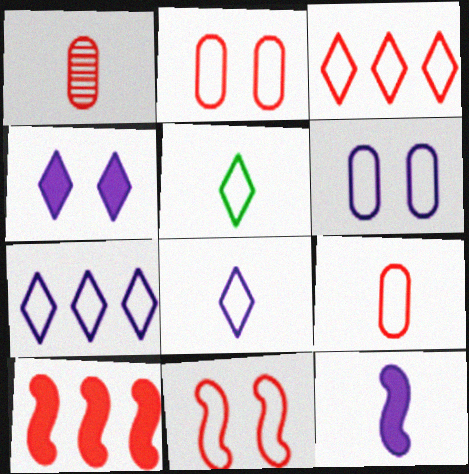[[1, 5, 12], 
[3, 9, 11]]